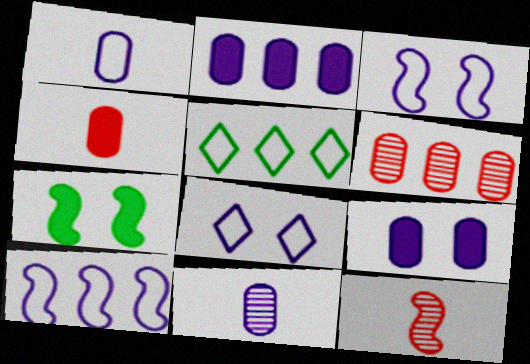[[1, 8, 10], 
[5, 9, 12], 
[7, 10, 12]]